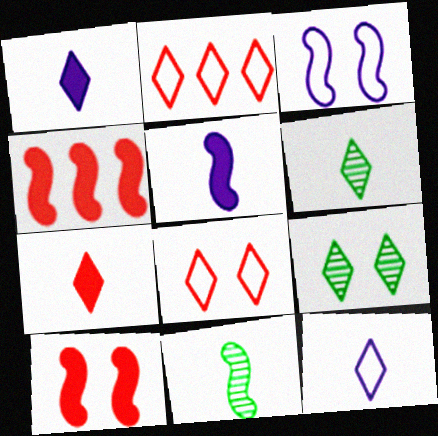[[1, 2, 9], 
[3, 4, 11], 
[6, 7, 12]]